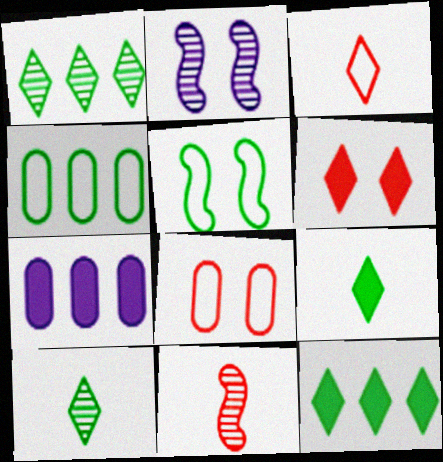[]